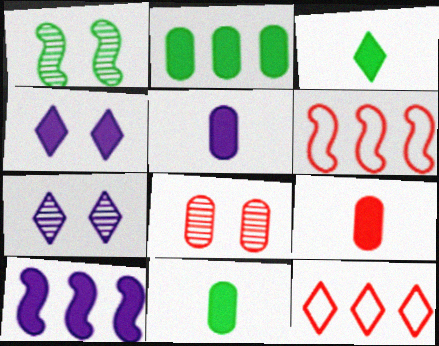[[1, 5, 12], 
[1, 7, 8], 
[3, 7, 12], 
[4, 5, 10], 
[5, 9, 11], 
[6, 7, 11]]